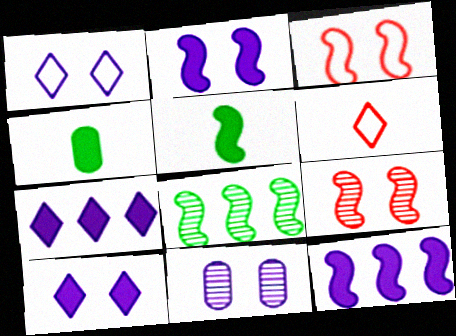[[1, 2, 11]]